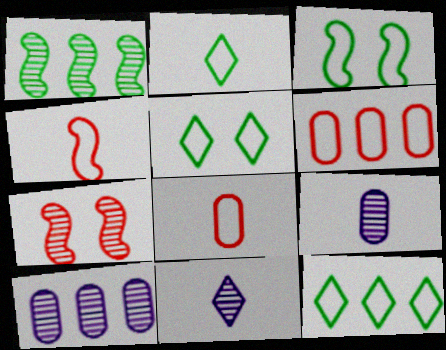[[2, 5, 12]]